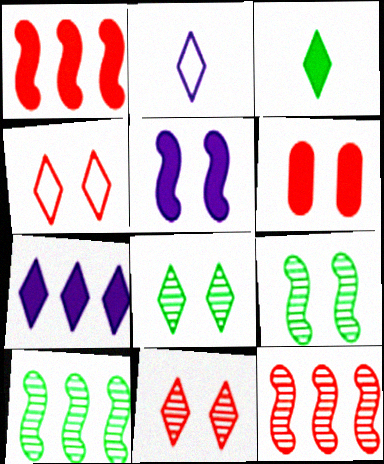[[2, 6, 10]]